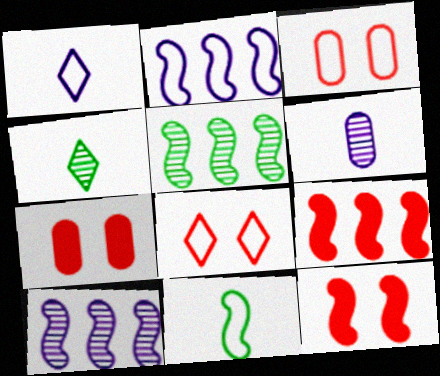[[1, 5, 7], 
[2, 4, 7], 
[2, 5, 9], 
[10, 11, 12]]